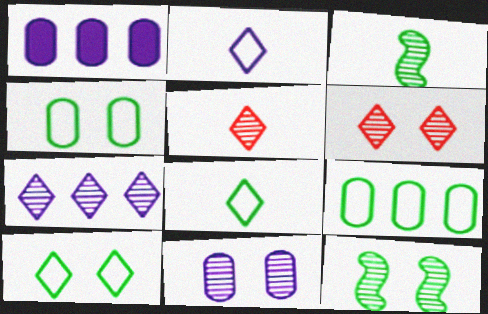[[6, 11, 12]]